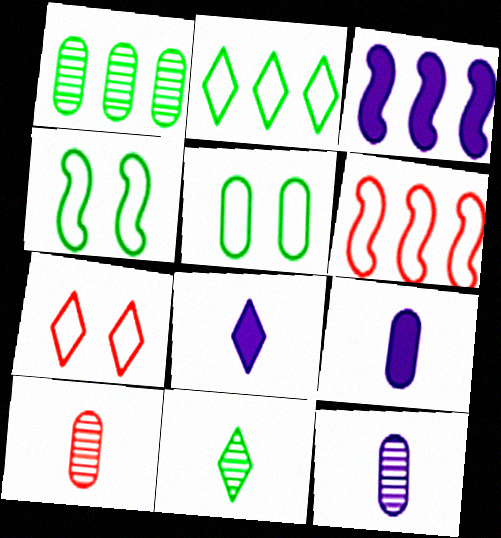[]